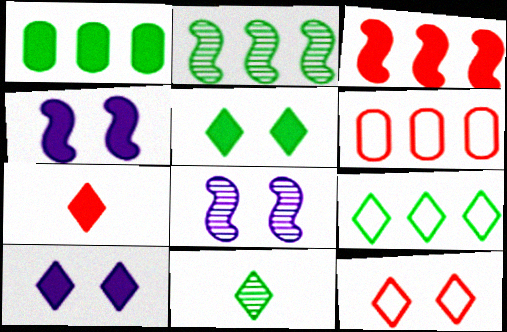[[1, 2, 9], 
[1, 4, 7], 
[4, 6, 11], 
[5, 9, 11]]